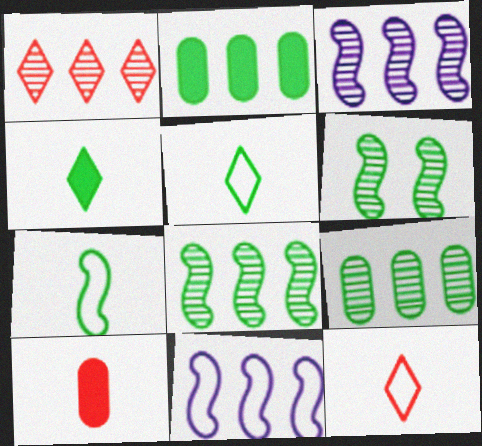[[1, 2, 11], 
[1, 3, 9], 
[2, 5, 6]]